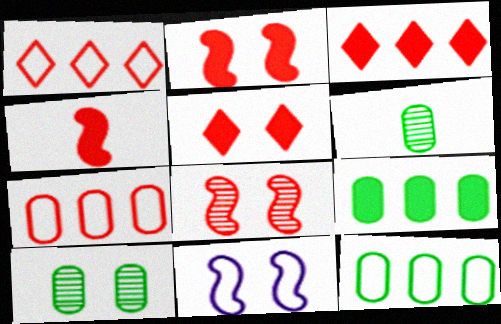[[3, 6, 11], 
[5, 10, 11]]